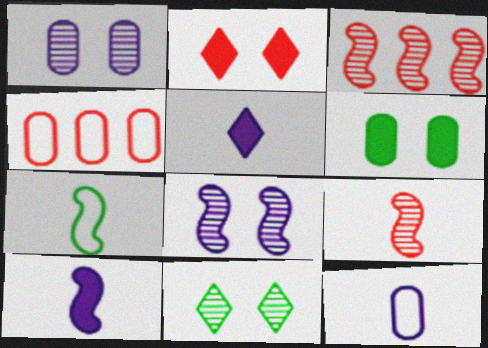[[2, 4, 9], 
[4, 10, 11], 
[7, 9, 10]]